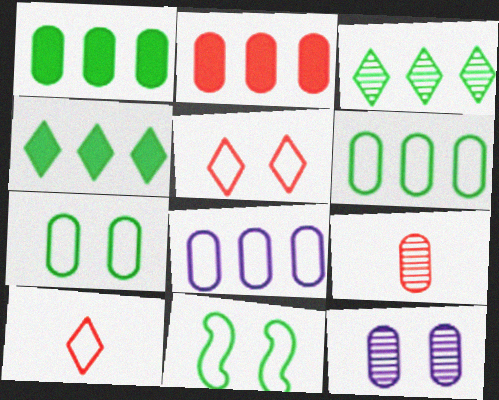[[8, 10, 11]]